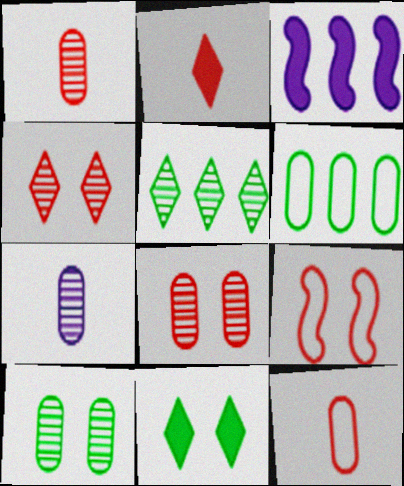[]